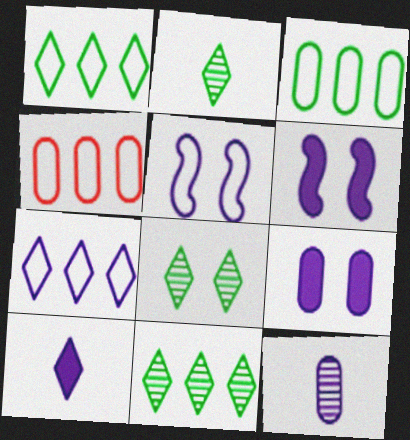[[2, 4, 6], 
[2, 8, 11], 
[6, 7, 12]]